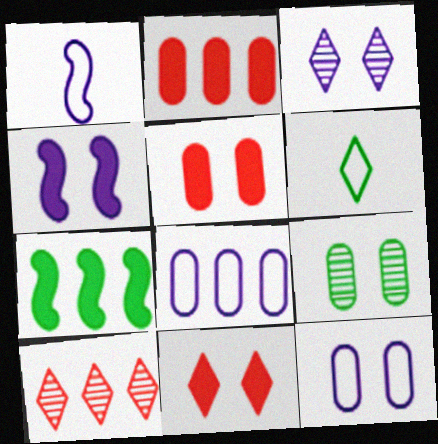[[3, 4, 12], 
[5, 9, 12], 
[6, 7, 9], 
[7, 8, 10]]